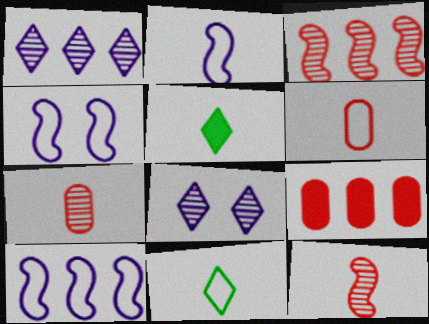[[2, 4, 10], 
[2, 5, 7], 
[2, 6, 11]]